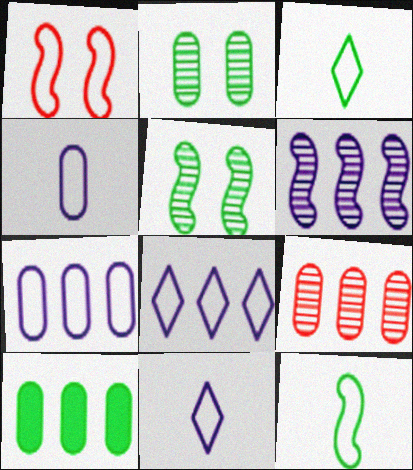[[1, 3, 7], 
[3, 5, 10], 
[7, 9, 10]]